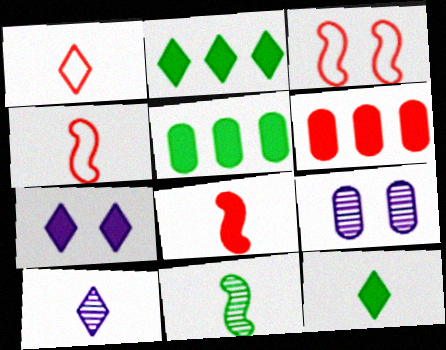[[1, 10, 12], 
[2, 4, 9], 
[3, 5, 10], 
[5, 7, 8]]